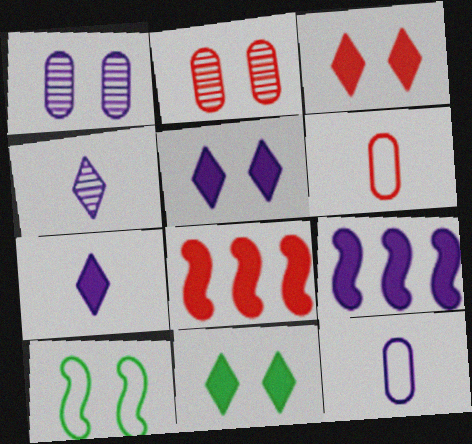[[1, 3, 10], 
[2, 5, 10], 
[3, 5, 11]]